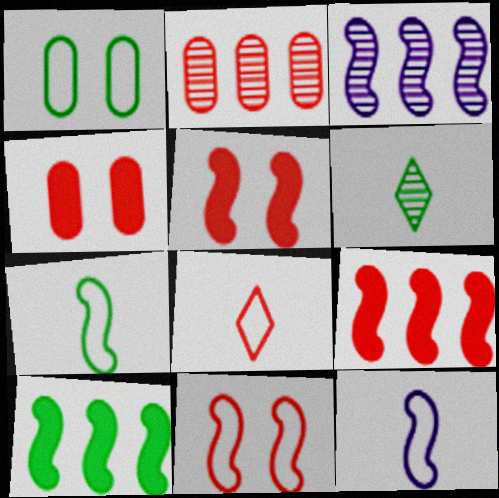[[1, 6, 10], 
[2, 5, 8], 
[3, 5, 7]]